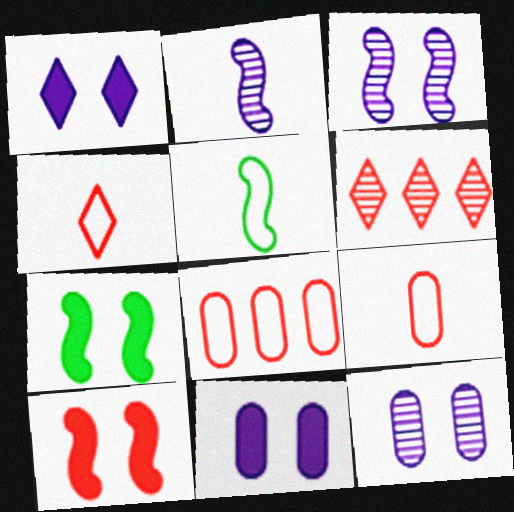[[5, 6, 11], 
[6, 9, 10]]